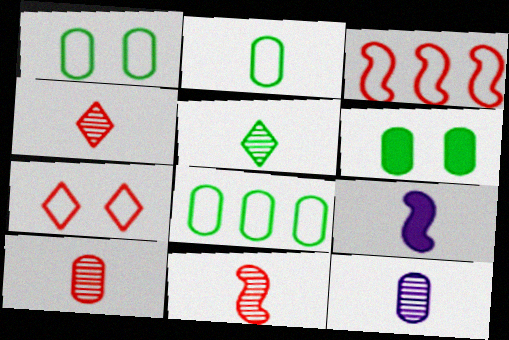[[1, 2, 8], 
[2, 4, 9], 
[4, 10, 11], 
[5, 11, 12]]